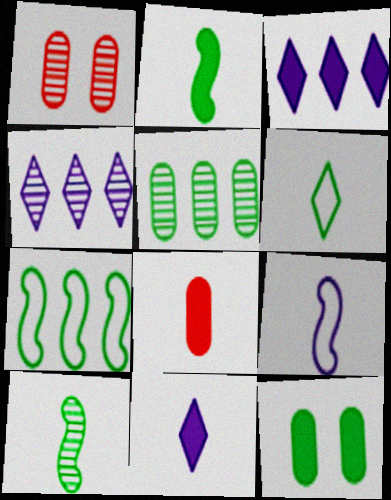[[1, 4, 10], 
[1, 7, 11], 
[2, 8, 11]]